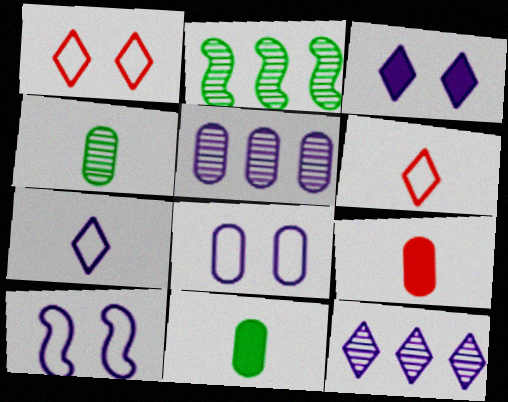[[3, 7, 12]]